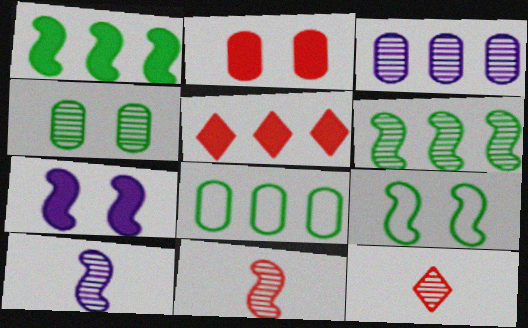[[7, 8, 12]]